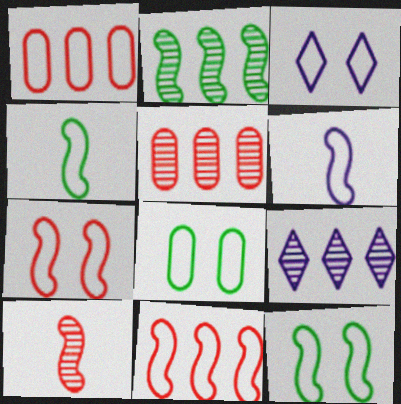[[1, 3, 4], 
[2, 5, 9], 
[3, 7, 8], 
[6, 11, 12]]